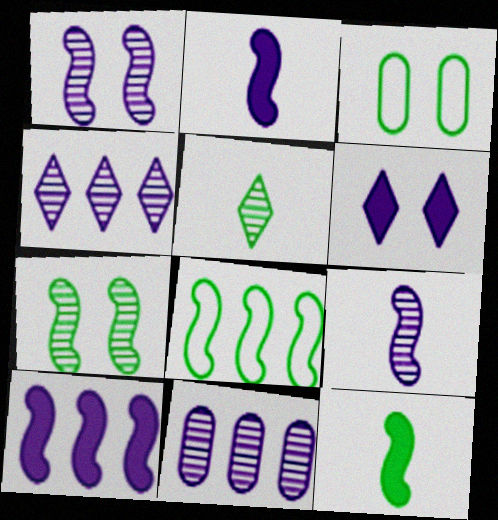[[7, 8, 12]]